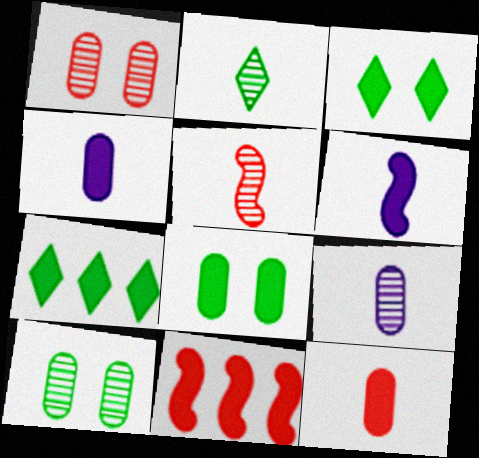[[2, 5, 9], 
[3, 4, 11]]